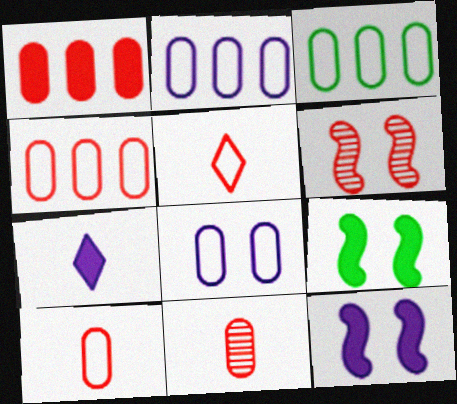[[1, 5, 6], 
[1, 7, 9], 
[2, 3, 4], 
[3, 6, 7], 
[3, 8, 10]]